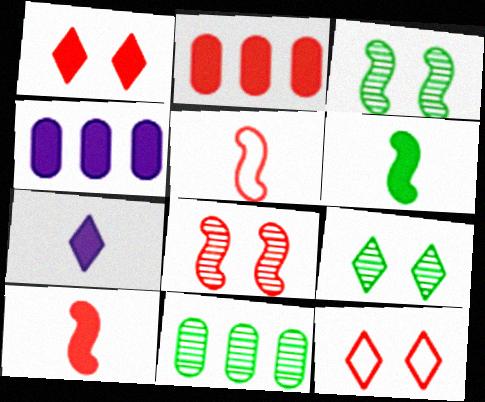[[1, 2, 10], 
[1, 4, 6], 
[4, 5, 9]]